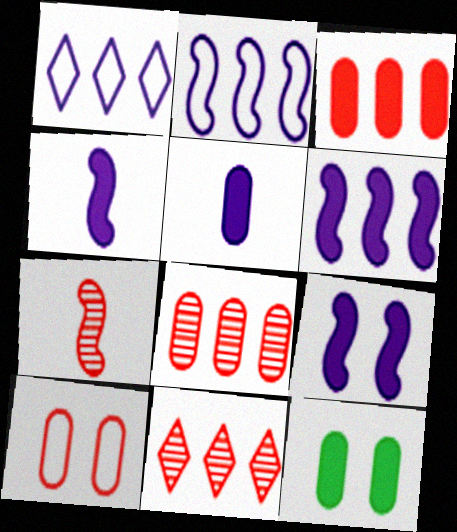[[1, 7, 12], 
[3, 5, 12], 
[4, 6, 9]]